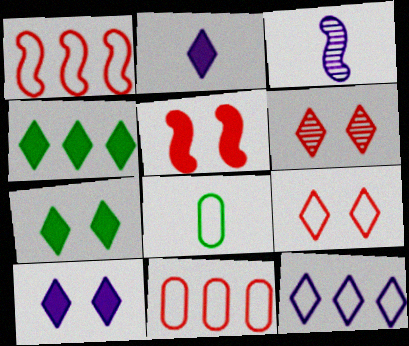[[3, 7, 11]]